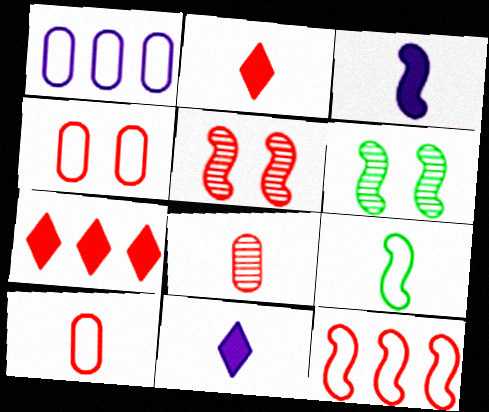[[1, 2, 6], 
[3, 6, 12], 
[5, 7, 10], 
[8, 9, 11]]